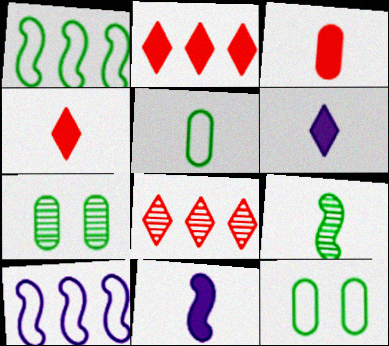[[4, 7, 10], 
[8, 11, 12]]